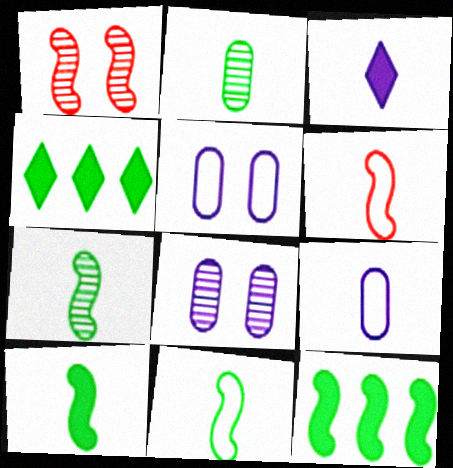[[1, 4, 9], 
[2, 3, 6], 
[4, 6, 8], 
[7, 10, 11]]